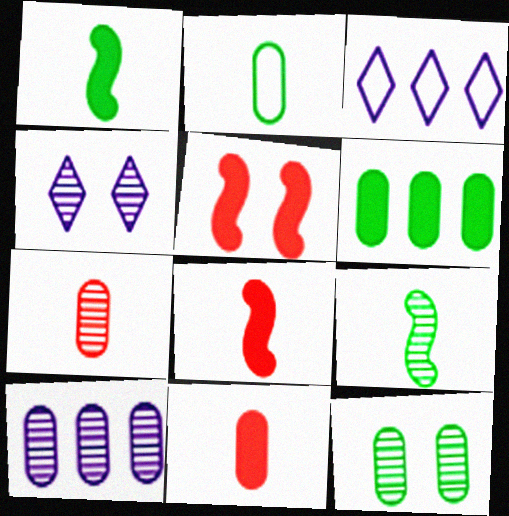[[2, 6, 12], 
[3, 8, 12], 
[7, 10, 12]]